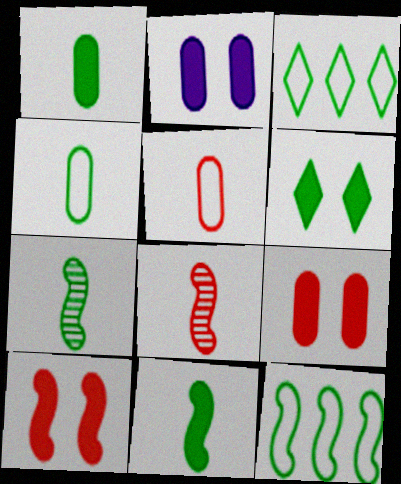[[2, 3, 8], 
[2, 6, 10]]